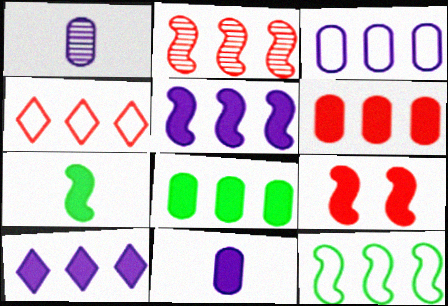[[2, 4, 6], 
[2, 5, 12], 
[3, 4, 12], 
[5, 7, 9]]